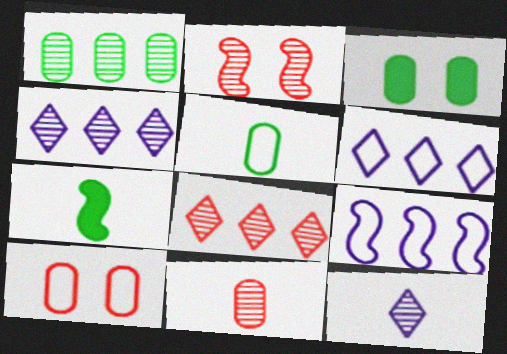[[1, 2, 12], 
[1, 3, 5], 
[2, 7, 9], 
[2, 8, 11], 
[4, 7, 10]]